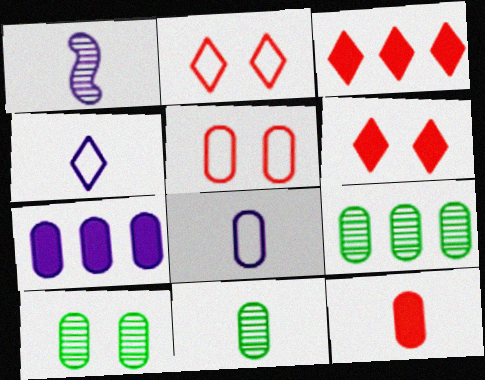[[5, 7, 11], 
[8, 11, 12], 
[9, 10, 11]]